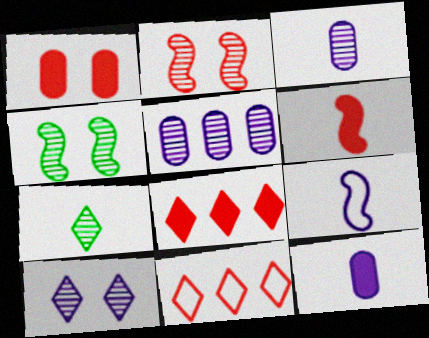[[1, 6, 8], 
[2, 5, 7], 
[4, 11, 12]]